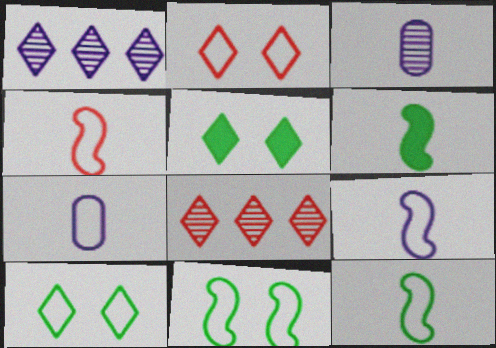[[4, 9, 12]]